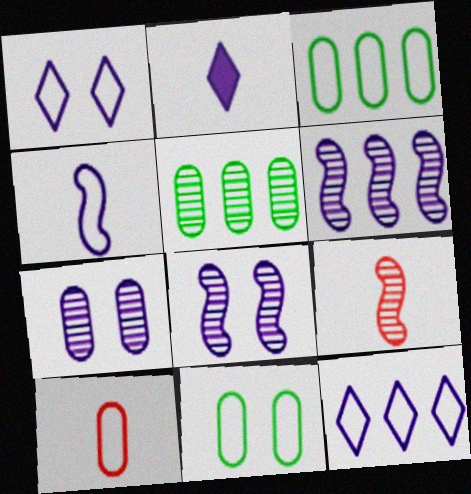[]